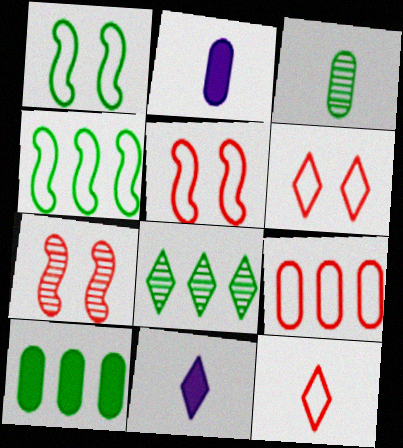[[2, 5, 8], 
[4, 8, 10], 
[5, 9, 12], 
[6, 8, 11]]